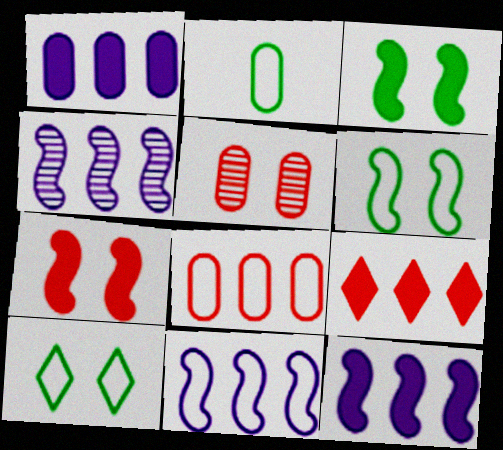[[1, 2, 5], 
[4, 11, 12]]